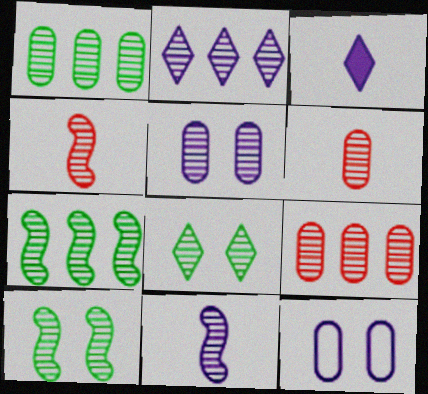[[1, 5, 6], 
[2, 5, 11], 
[2, 6, 10], 
[2, 7, 9], 
[8, 9, 11]]